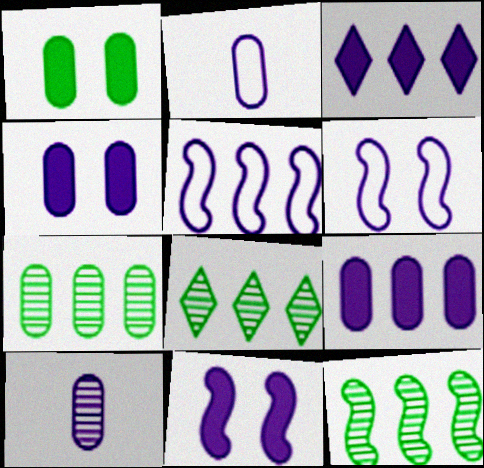[[3, 6, 10], 
[7, 8, 12]]